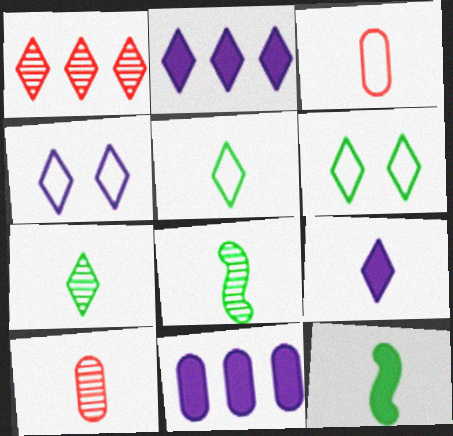[[1, 6, 9], 
[3, 8, 9]]